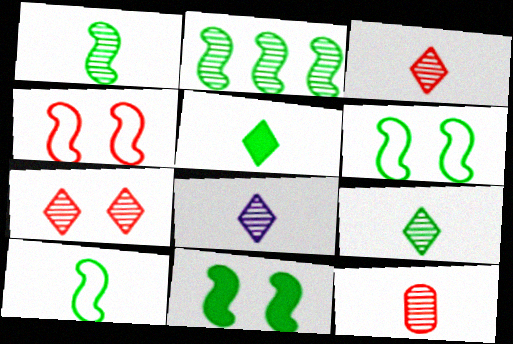[[1, 8, 12], 
[2, 10, 11], 
[3, 8, 9]]